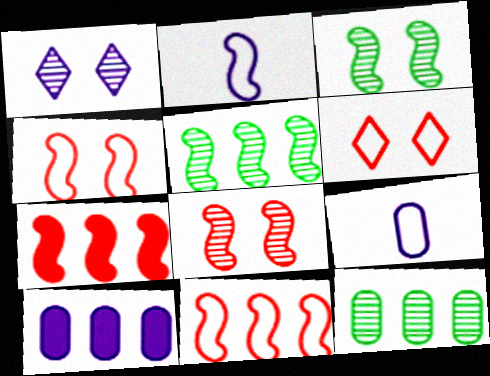[[1, 2, 10], 
[2, 3, 7]]